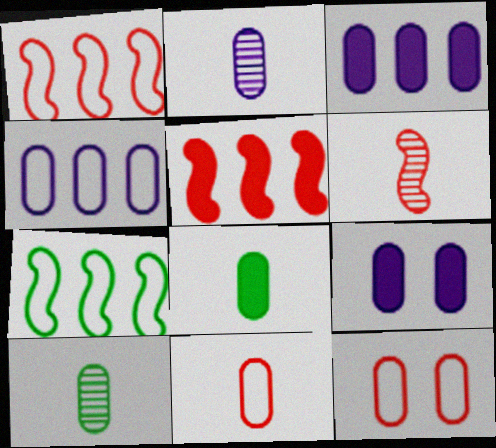[[2, 4, 9], 
[2, 8, 11], 
[3, 10, 12]]